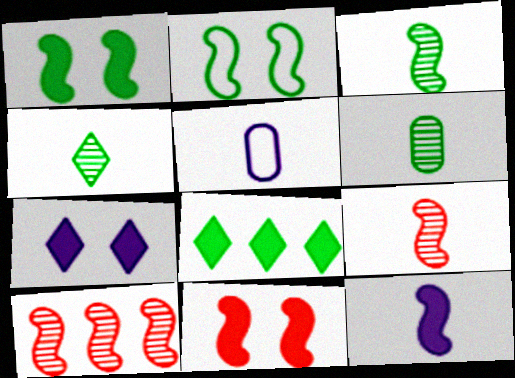[[2, 6, 8], 
[2, 10, 12], 
[3, 4, 6]]